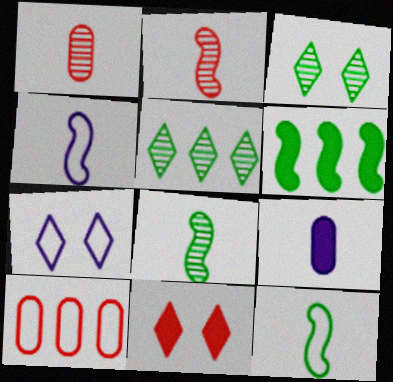[[1, 6, 7], 
[2, 10, 11], 
[3, 7, 11], 
[6, 9, 11], 
[7, 10, 12]]